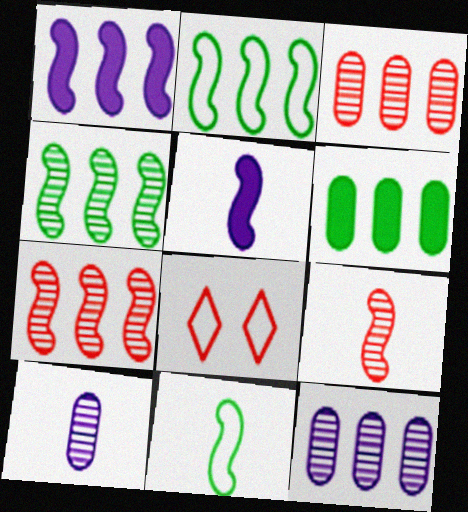[[1, 2, 7], 
[5, 9, 11]]